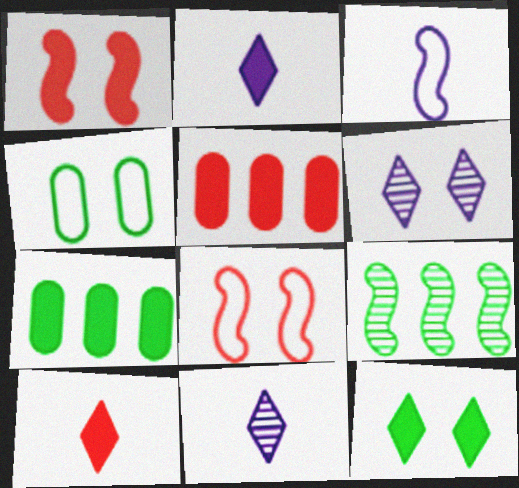[[1, 2, 7], 
[1, 3, 9], 
[1, 4, 6], 
[1, 5, 10], 
[7, 8, 11]]